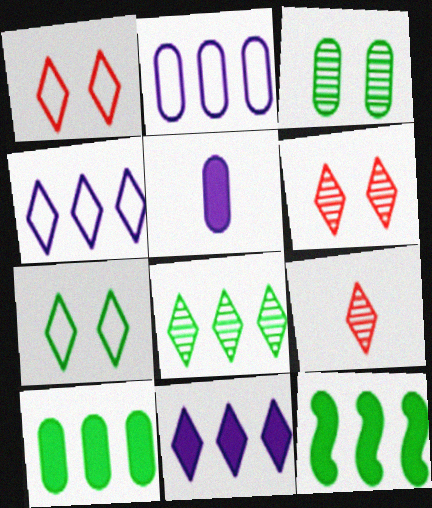[[7, 9, 11]]